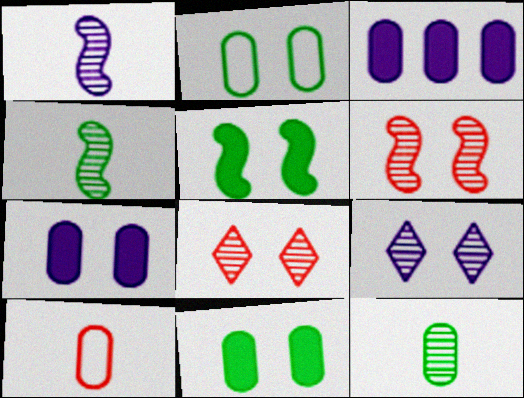[]